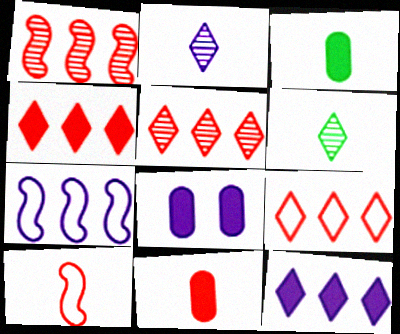[[2, 3, 10], 
[2, 7, 8], 
[4, 5, 9]]